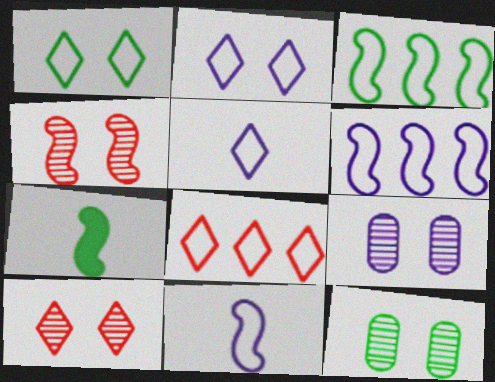[[1, 5, 8], 
[4, 6, 7], 
[7, 8, 9]]